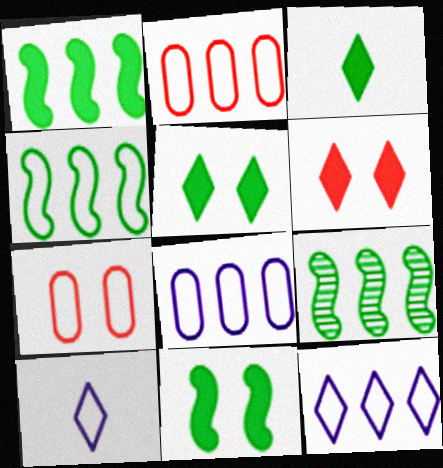[[1, 4, 9], 
[2, 4, 12], 
[4, 7, 10]]